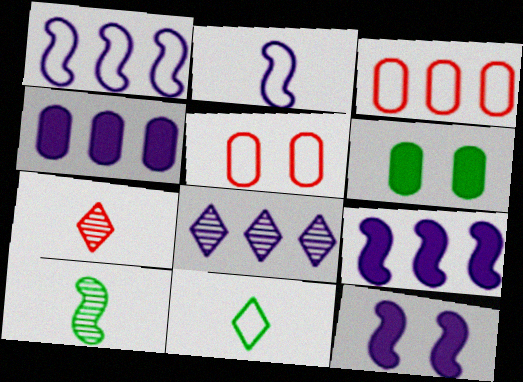[[1, 4, 8], 
[1, 5, 11], 
[1, 6, 7]]